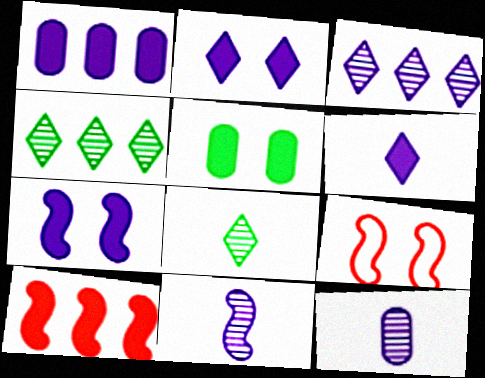[[1, 6, 7], 
[1, 8, 9], 
[5, 6, 10]]